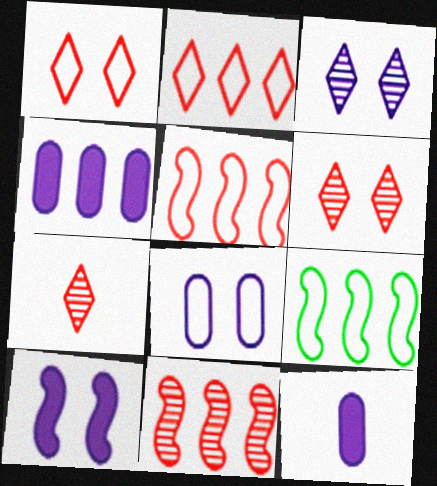[[3, 8, 10], 
[6, 9, 12]]